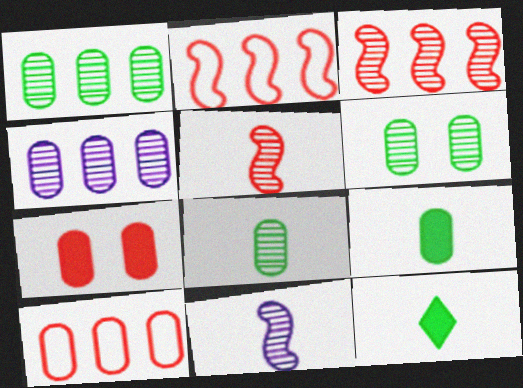[[1, 6, 8]]